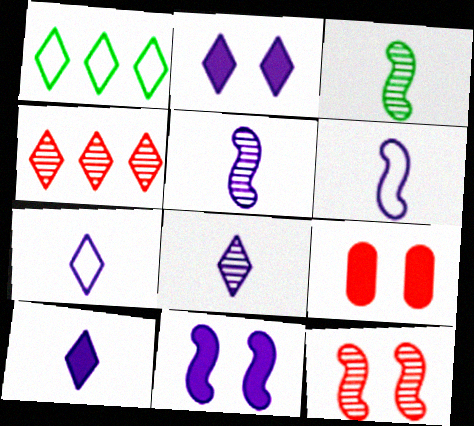[[1, 5, 9], 
[7, 8, 10]]